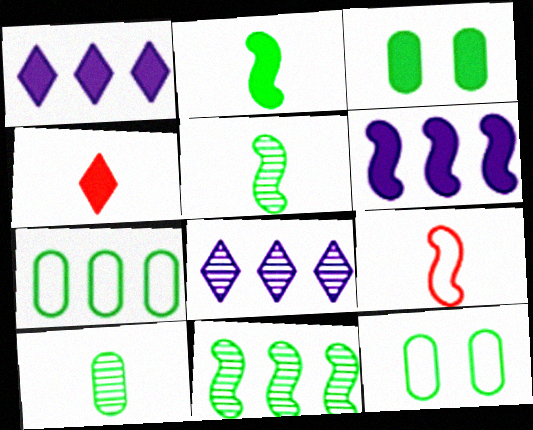[[3, 4, 6], 
[3, 7, 10], 
[3, 8, 9]]